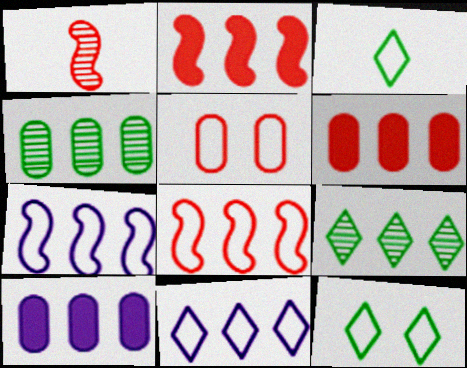[[1, 10, 12], 
[2, 4, 11], 
[3, 5, 7], 
[6, 7, 9], 
[8, 9, 10]]